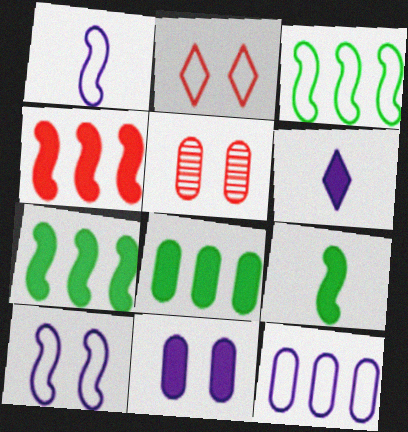[[3, 5, 6]]